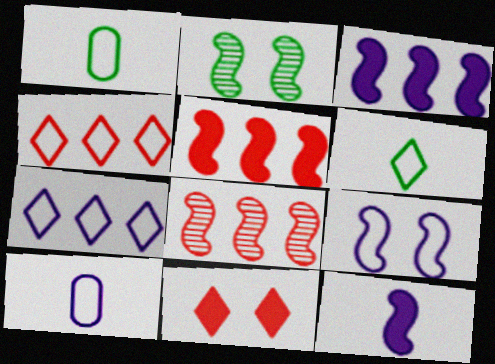[[1, 4, 9], 
[7, 9, 10]]